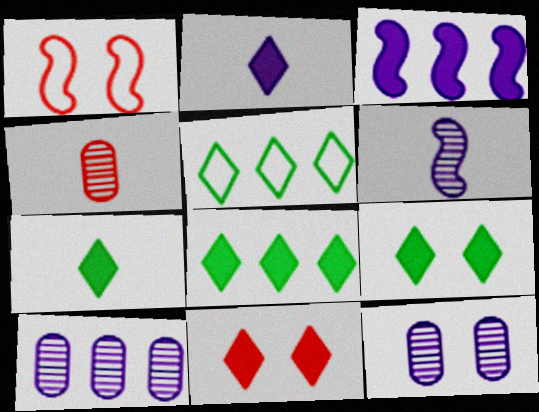[[1, 7, 10], 
[1, 9, 12], 
[2, 8, 11], 
[7, 8, 9]]